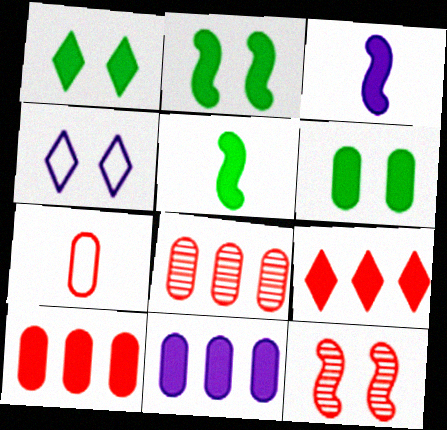[[1, 2, 6], 
[1, 3, 10], 
[3, 6, 9], 
[4, 5, 8], 
[4, 6, 12], 
[7, 9, 12]]